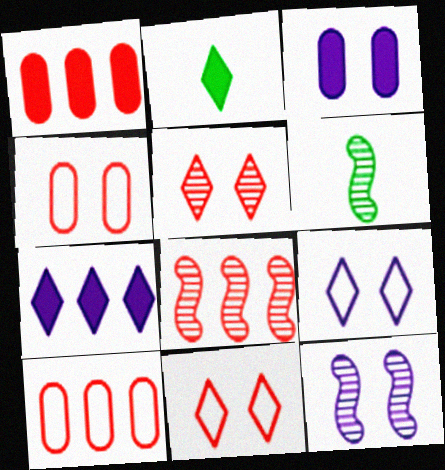[[1, 6, 9], 
[2, 10, 12], 
[3, 9, 12], 
[4, 6, 7], 
[6, 8, 12]]